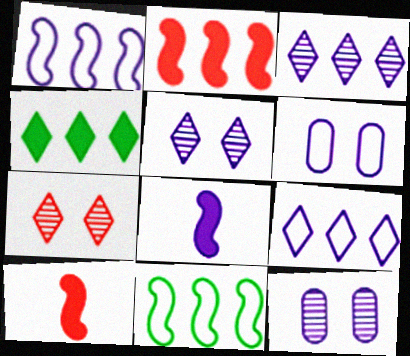[[3, 6, 8], 
[8, 9, 12]]